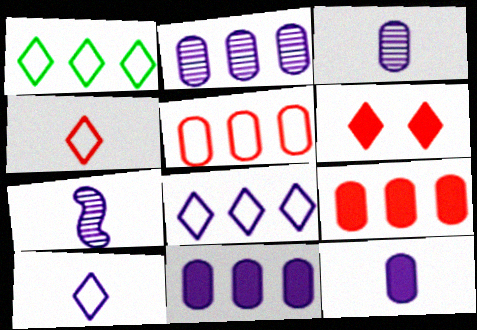[[7, 10, 12]]